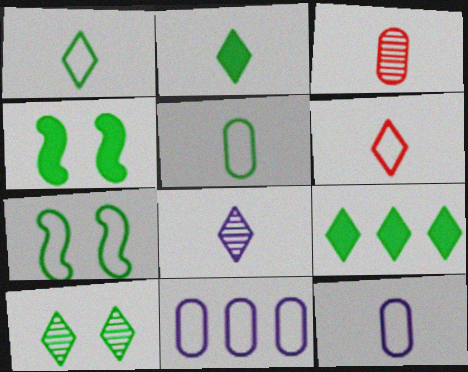[[1, 9, 10], 
[2, 6, 8], 
[6, 7, 11]]